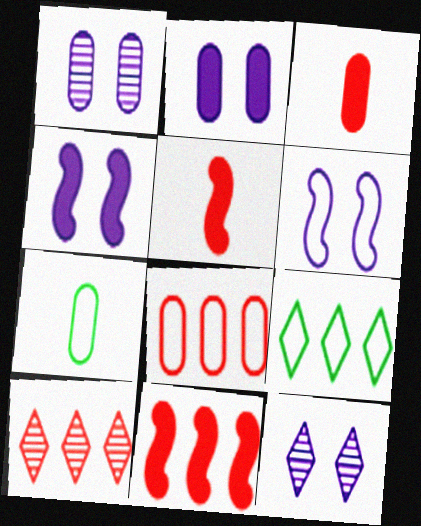[[1, 5, 9], 
[2, 6, 12], 
[4, 7, 10], 
[7, 11, 12], 
[8, 10, 11]]